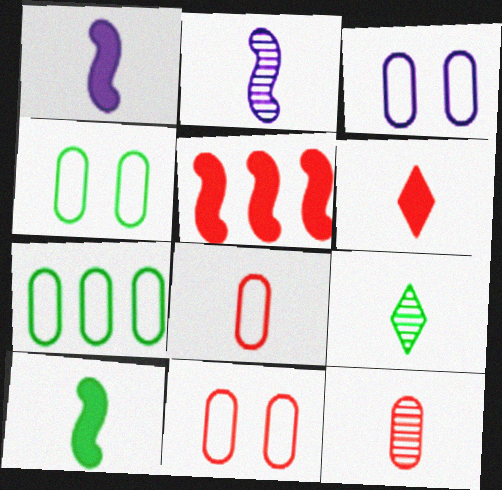[[1, 8, 9], 
[2, 9, 12], 
[3, 4, 11], 
[3, 5, 9], 
[3, 7, 8]]